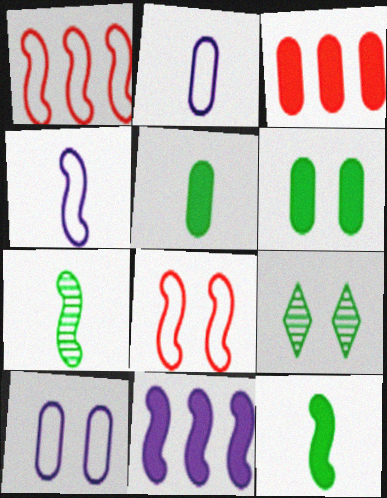[[3, 4, 9], 
[7, 8, 11]]